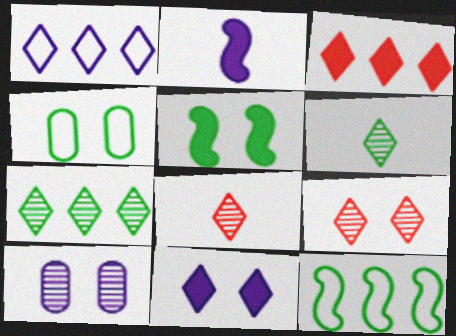[[1, 2, 10], 
[1, 3, 7]]